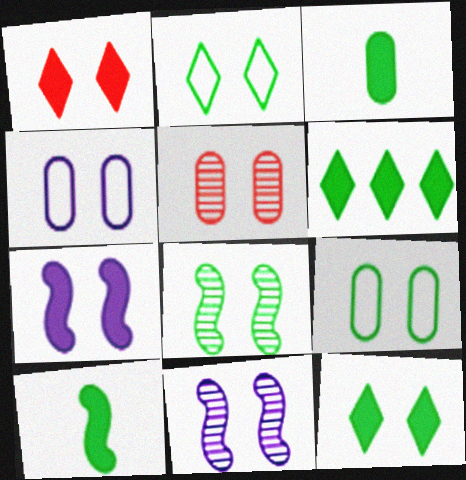[[1, 4, 8], 
[1, 9, 11], 
[2, 5, 7], 
[8, 9, 12]]